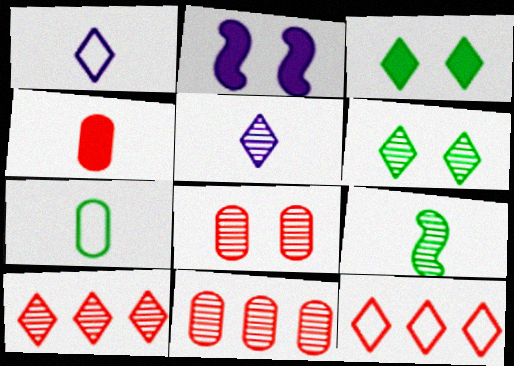[[1, 3, 10], 
[1, 4, 9], 
[2, 7, 10], 
[3, 5, 12], 
[5, 6, 10]]